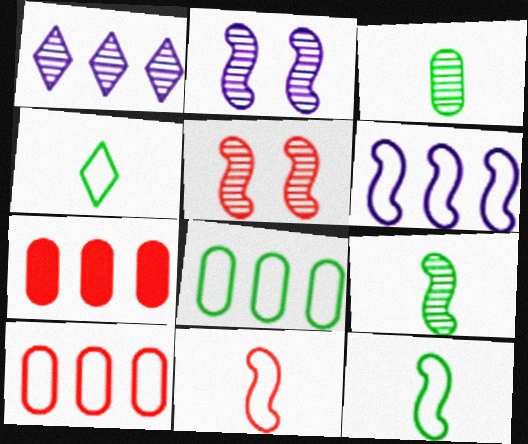[[1, 3, 5], 
[2, 4, 7]]